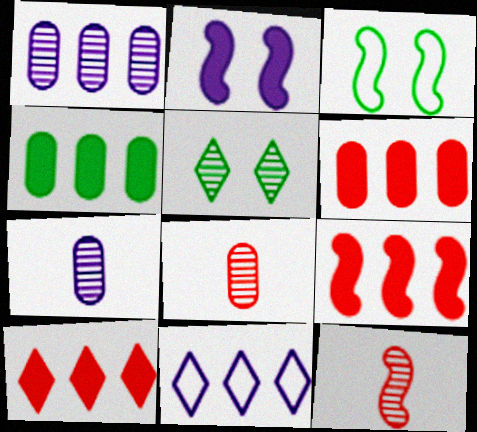[[1, 5, 12], 
[2, 7, 11], 
[3, 7, 10], 
[6, 9, 10]]